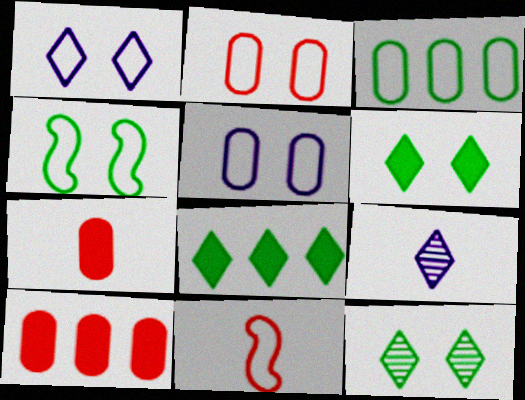[[1, 2, 4], 
[1, 3, 11], 
[4, 9, 10]]